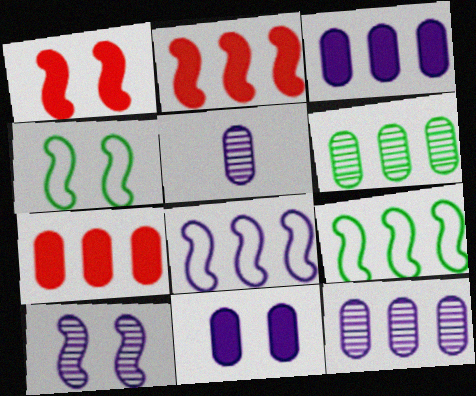[[1, 4, 10]]